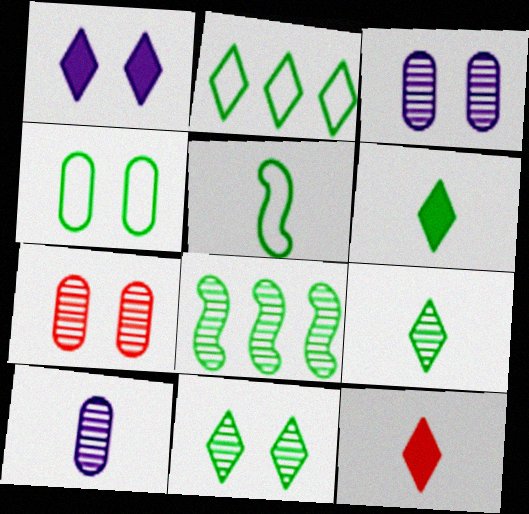[[2, 4, 5], 
[2, 6, 11], 
[4, 6, 8], 
[5, 10, 12]]